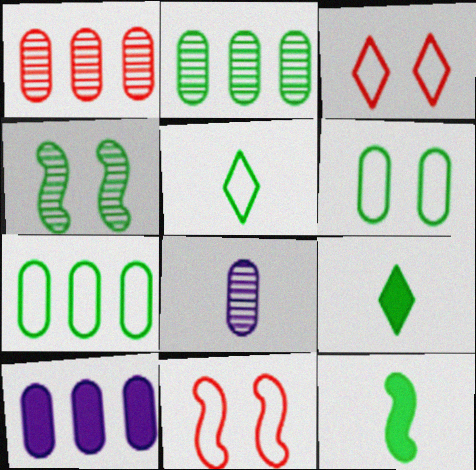[[1, 7, 10], 
[4, 7, 9]]